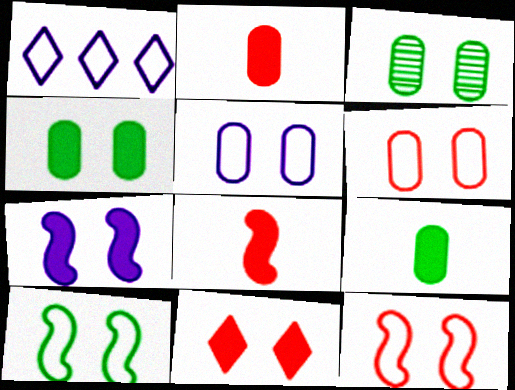[[1, 3, 8], 
[4, 7, 11]]